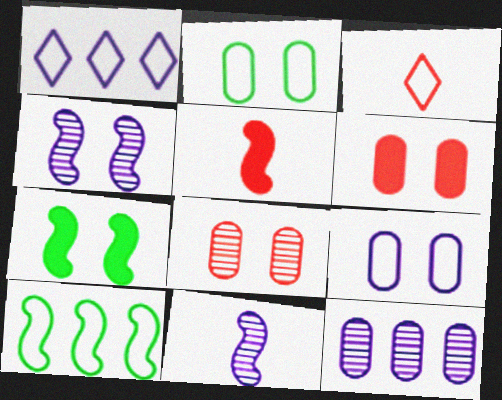[[3, 7, 12], 
[3, 9, 10], 
[4, 5, 10]]